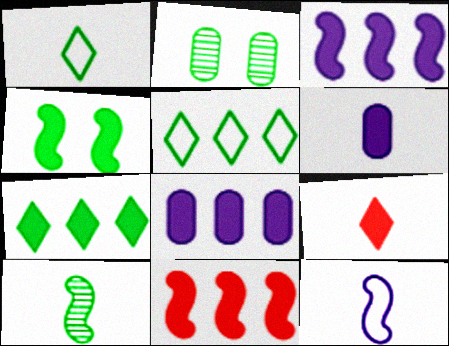[[4, 8, 9], 
[7, 8, 11]]